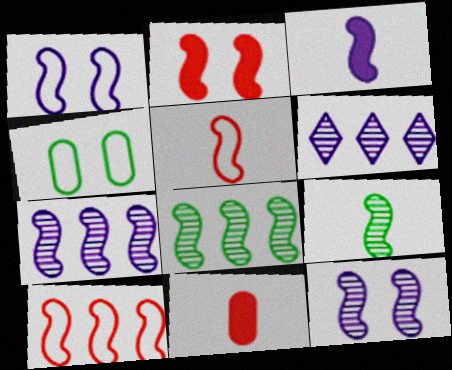[[1, 3, 7], 
[3, 5, 9]]